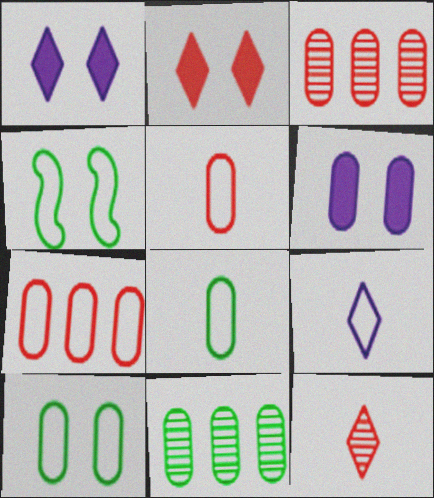[[3, 6, 8], 
[4, 7, 9], 
[5, 6, 11]]